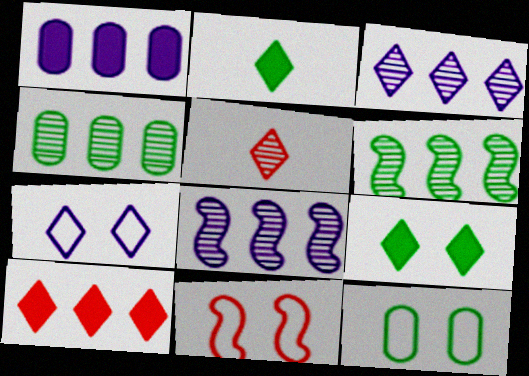[[2, 6, 12], 
[7, 11, 12]]